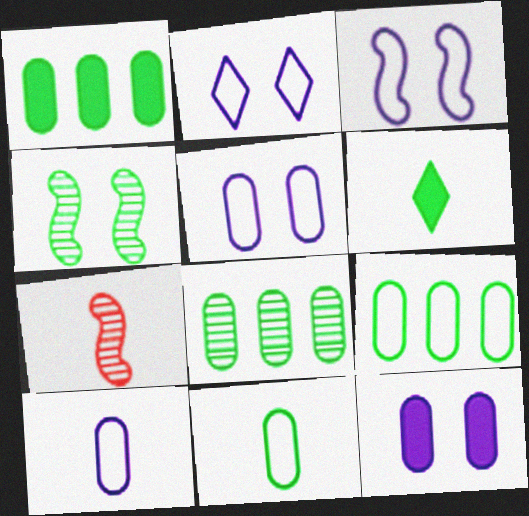[[1, 2, 7], 
[1, 8, 9], 
[2, 3, 5], 
[4, 6, 9], 
[6, 7, 10]]